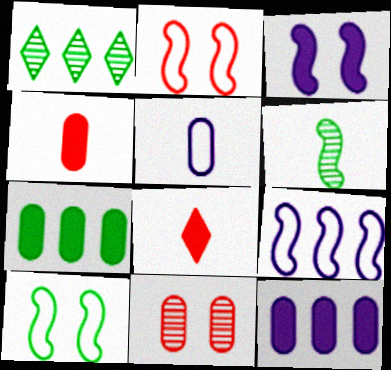[[3, 7, 8], 
[5, 6, 8], 
[5, 7, 11]]